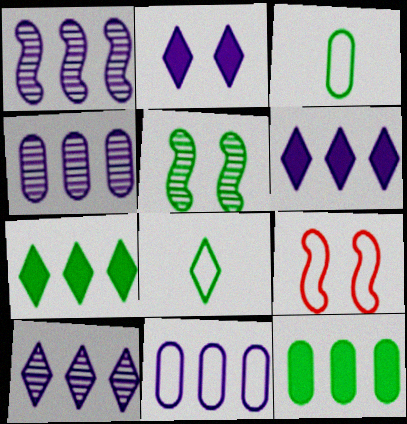[[1, 4, 10], 
[1, 6, 11], 
[3, 5, 7], 
[5, 8, 12], 
[8, 9, 11]]